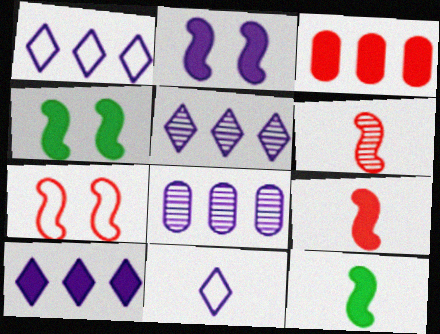[[1, 5, 10], 
[2, 8, 11]]